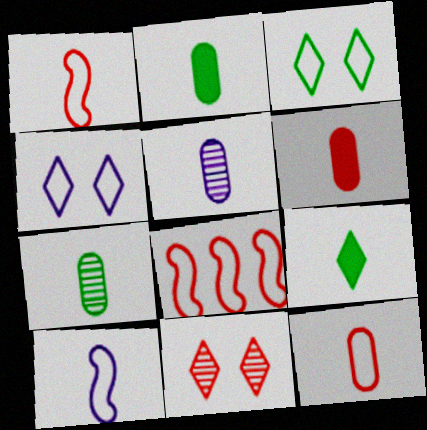[[1, 5, 9], 
[2, 5, 12], 
[6, 8, 11]]